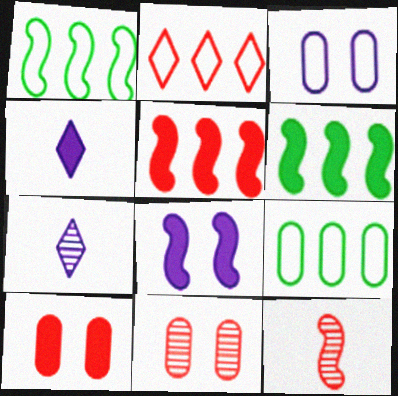[[1, 4, 11], 
[1, 7, 10], 
[1, 8, 12], 
[2, 10, 12], 
[4, 6, 10]]